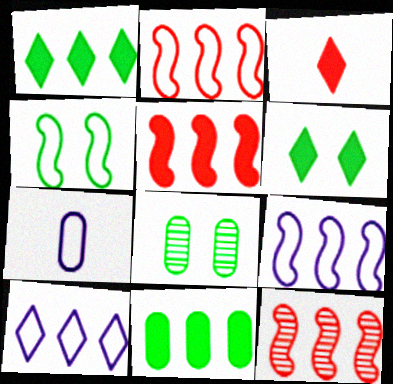[[2, 5, 12], 
[3, 8, 9], 
[4, 6, 8], 
[6, 7, 12], 
[10, 11, 12]]